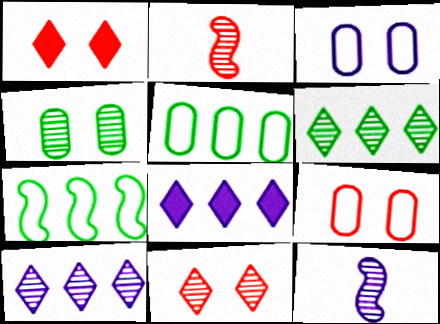[[1, 5, 12], 
[2, 4, 10], 
[3, 8, 12]]